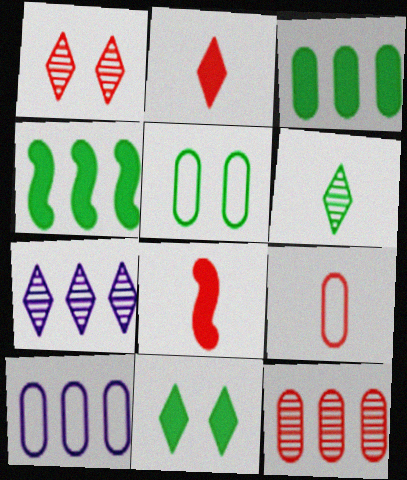[[1, 6, 7], 
[3, 10, 12], 
[4, 5, 6], 
[5, 7, 8], 
[5, 9, 10]]